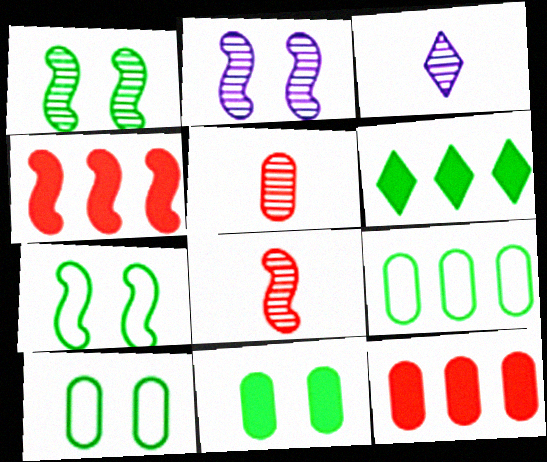[[3, 4, 10], 
[3, 7, 12]]